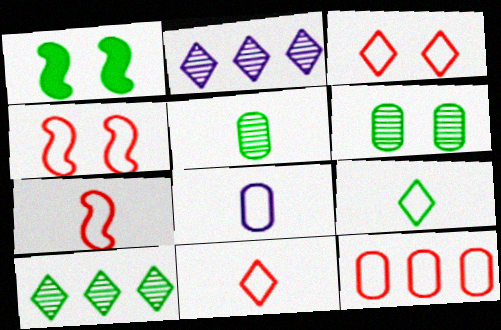[[3, 7, 12], 
[4, 11, 12], 
[7, 8, 9]]